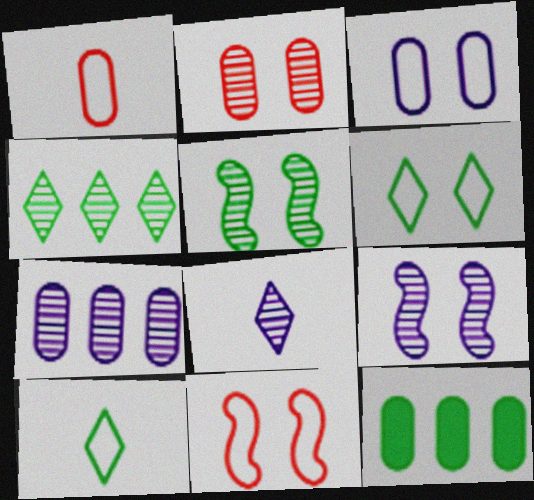[[3, 6, 11], 
[5, 10, 12], 
[7, 8, 9], 
[8, 11, 12]]